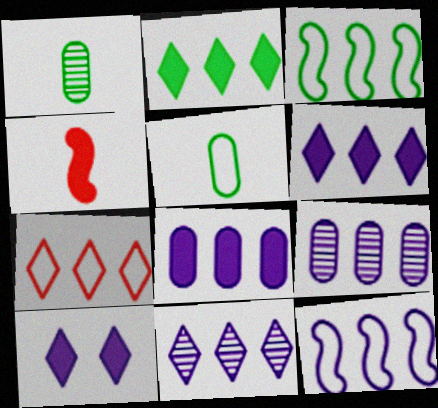[[2, 7, 11], 
[6, 9, 12], 
[8, 11, 12]]